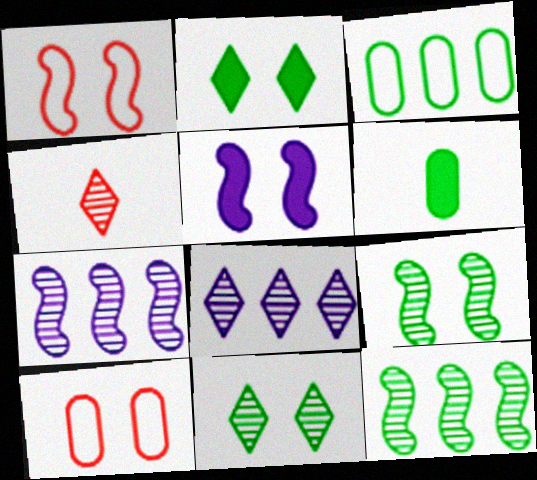[[1, 5, 9], 
[1, 6, 8], 
[3, 4, 5], 
[4, 8, 11], 
[5, 10, 11]]